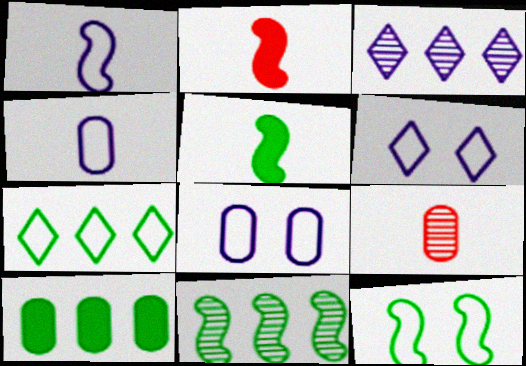[[5, 11, 12], 
[7, 10, 11], 
[8, 9, 10]]